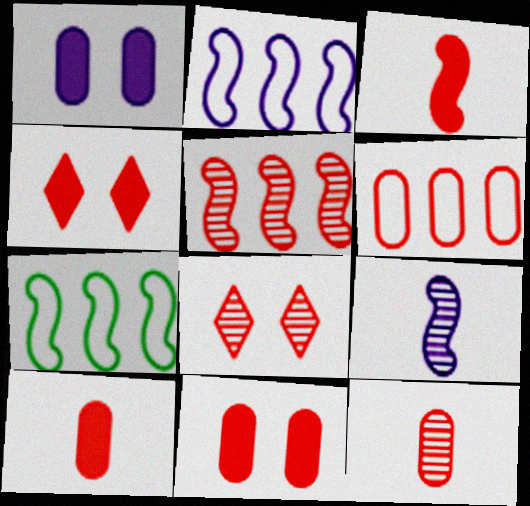[[3, 6, 8], 
[5, 8, 12], 
[6, 11, 12]]